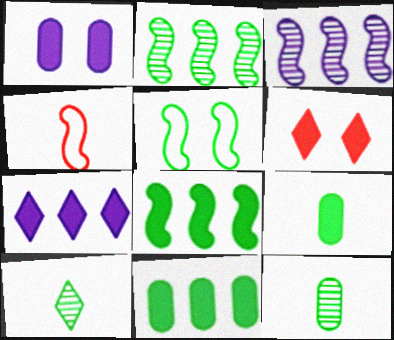[[5, 10, 11]]